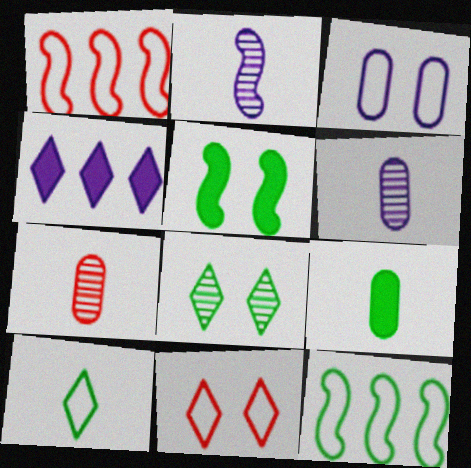[[1, 2, 5], 
[1, 3, 10], 
[2, 3, 4], 
[8, 9, 12]]